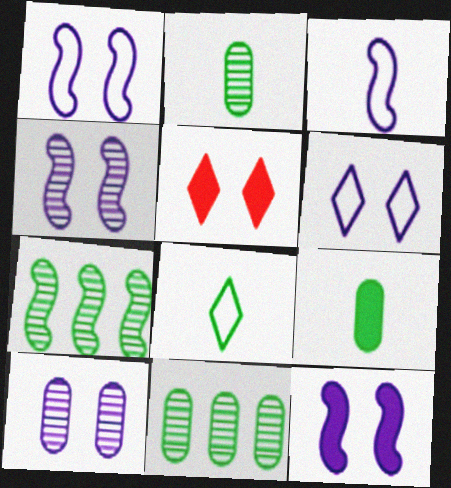[[1, 4, 12], 
[3, 5, 11], 
[6, 10, 12]]